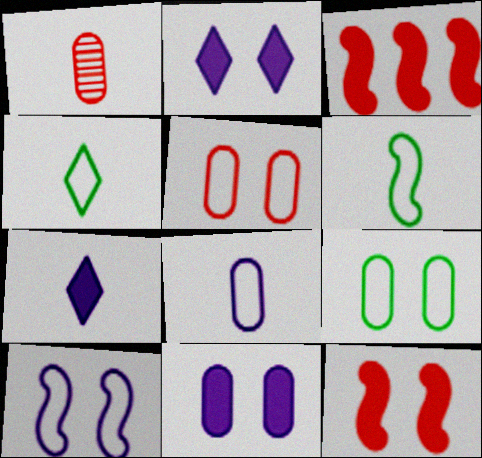[[1, 6, 7]]